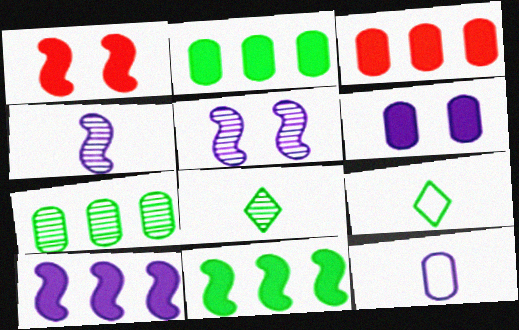[[3, 5, 9]]